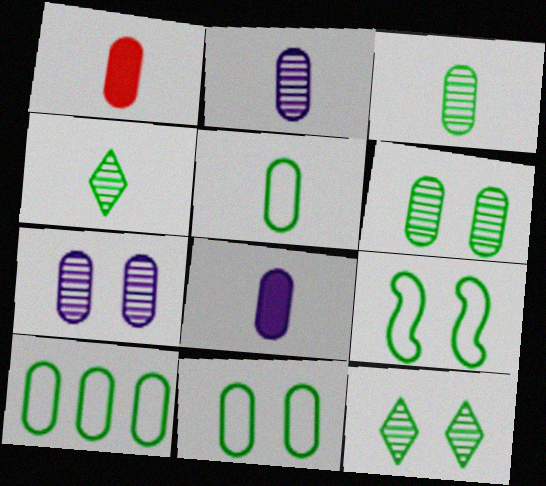[[1, 2, 5], 
[1, 7, 10], 
[5, 10, 11]]